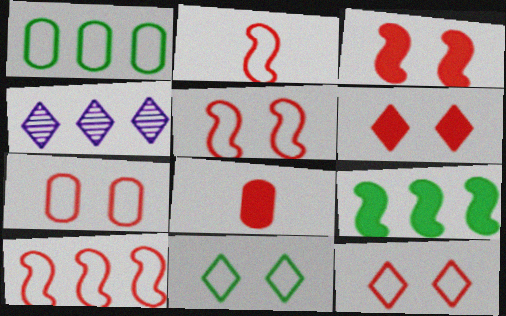[[2, 5, 10], 
[5, 7, 12]]